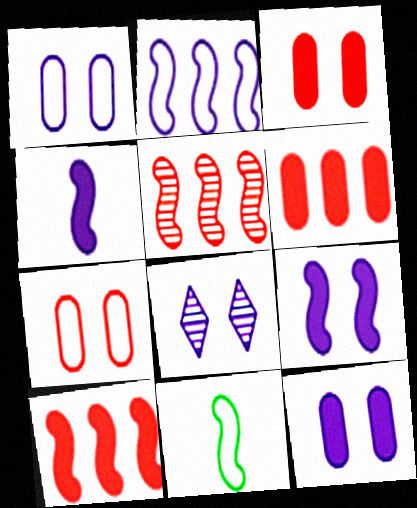[[1, 8, 9], 
[5, 9, 11], 
[6, 8, 11]]